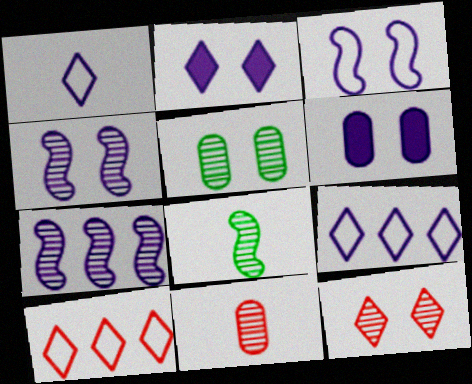[[1, 6, 7], 
[4, 5, 12], 
[6, 8, 10]]